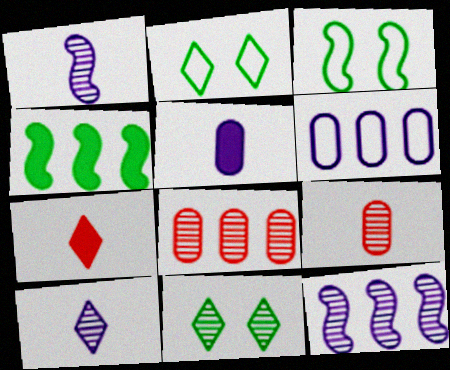[[1, 8, 11], 
[9, 11, 12]]